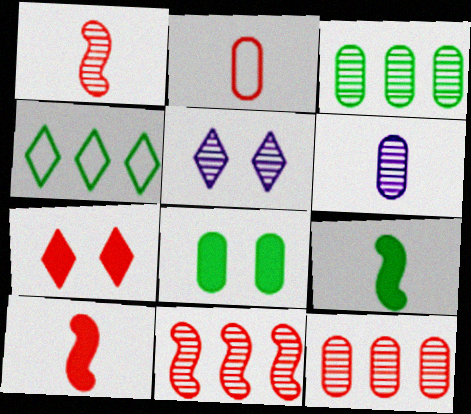[[1, 3, 5], 
[2, 7, 11]]